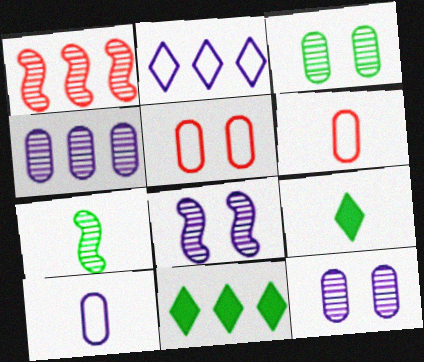[[1, 7, 8], 
[6, 8, 11]]